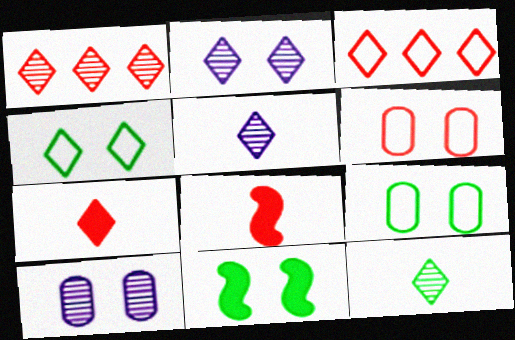[[1, 2, 12], 
[1, 6, 8], 
[2, 6, 11]]